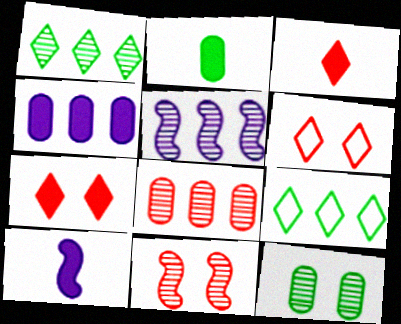[[1, 5, 8], 
[2, 3, 10], 
[2, 5, 6]]